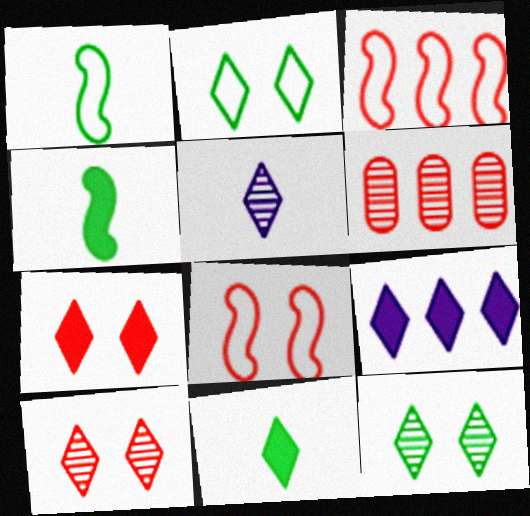[[7, 9, 11]]